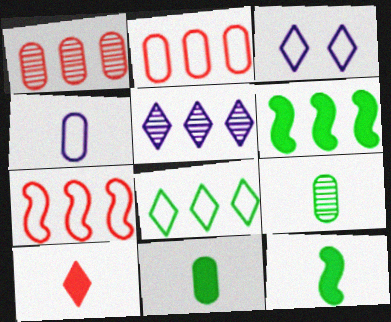[[1, 3, 12], 
[2, 5, 6]]